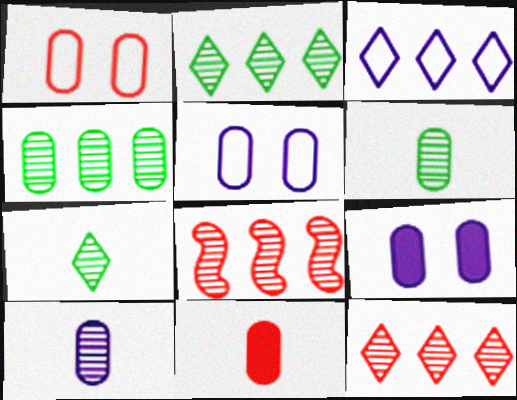[[4, 5, 11]]